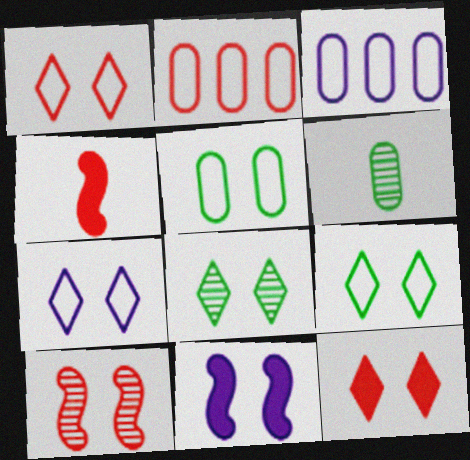[[1, 7, 9], 
[3, 4, 8], 
[7, 8, 12]]